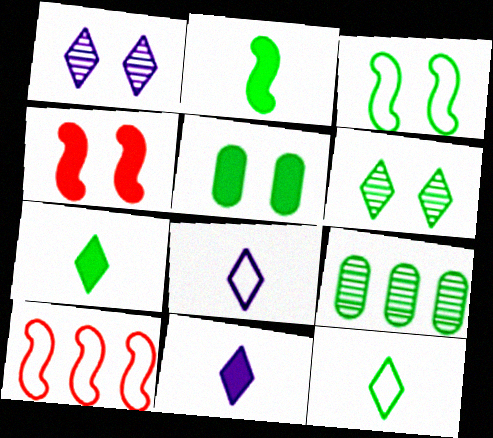[[3, 5, 6], 
[3, 7, 9], 
[4, 8, 9]]